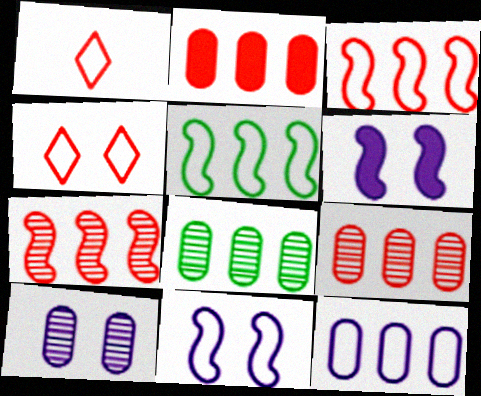[[1, 6, 8], 
[2, 8, 12]]